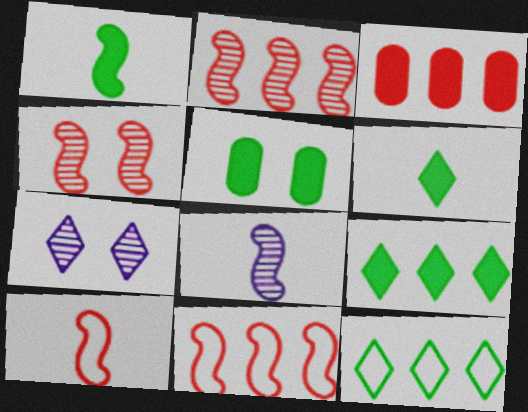[[1, 5, 9], 
[1, 8, 10]]